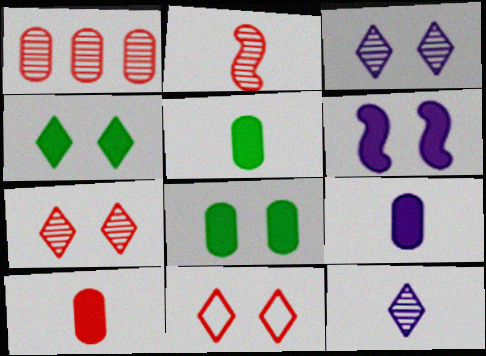[[1, 2, 7], 
[3, 4, 11], 
[5, 9, 10]]